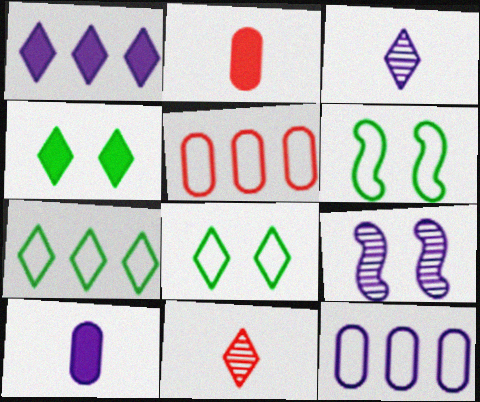[[1, 8, 11], 
[2, 7, 9]]